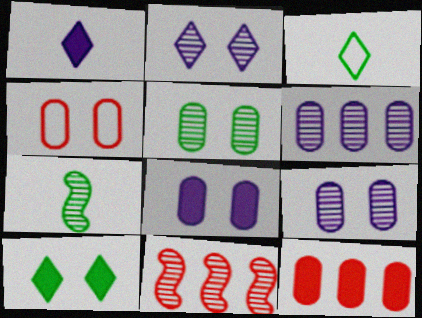[[3, 8, 11], 
[4, 5, 8]]